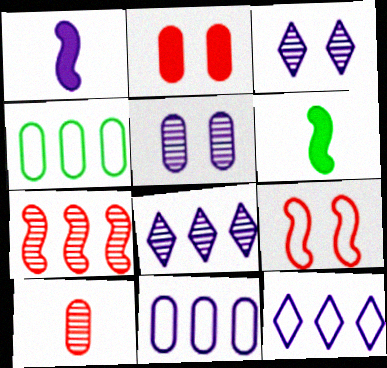[[1, 3, 11], 
[1, 5, 12]]